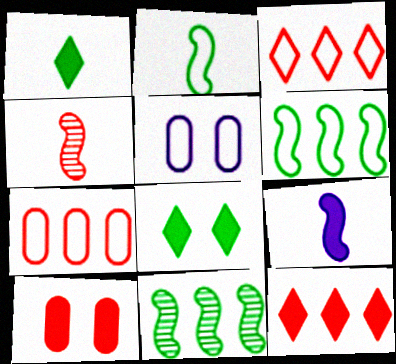[[2, 3, 5], 
[2, 4, 9], 
[3, 4, 10]]